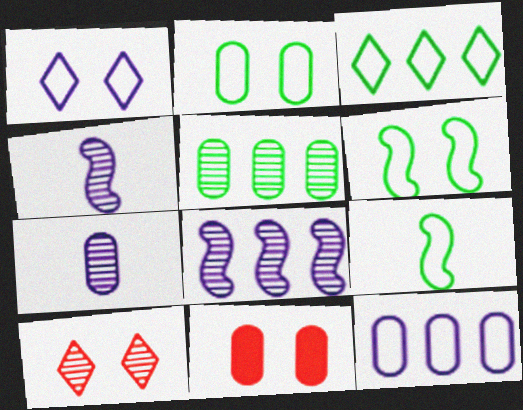[[2, 3, 9], 
[3, 4, 11], 
[4, 5, 10]]